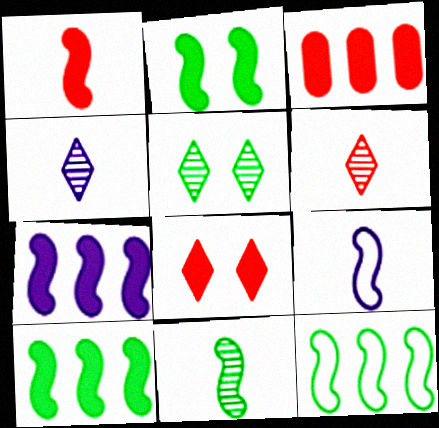[[1, 2, 7], 
[1, 3, 8], 
[1, 9, 11], 
[2, 11, 12], 
[3, 5, 9]]